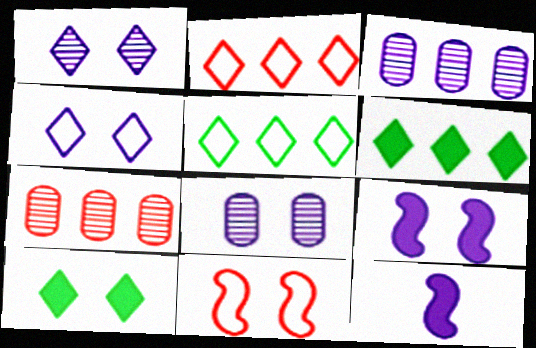[[3, 4, 12], 
[4, 8, 9], 
[8, 10, 11]]